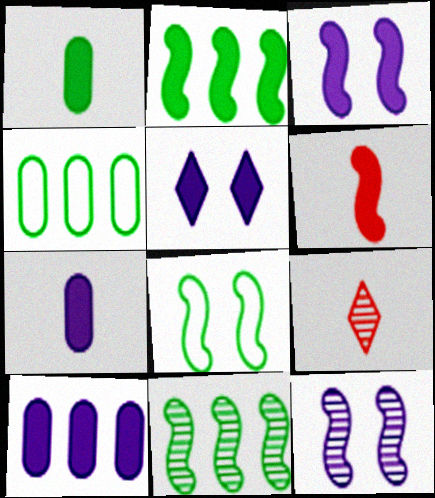[[2, 3, 6], 
[3, 4, 9], 
[8, 9, 10]]